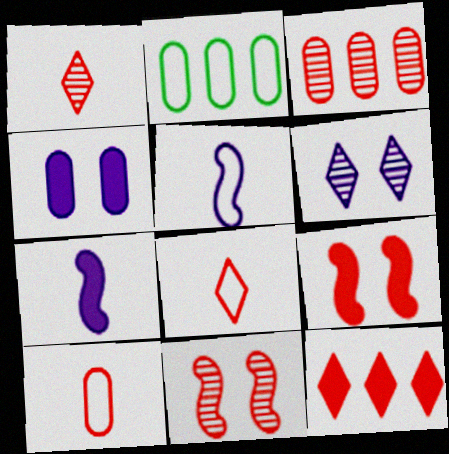[[1, 3, 11], 
[3, 8, 9], 
[10, 11, 12]]